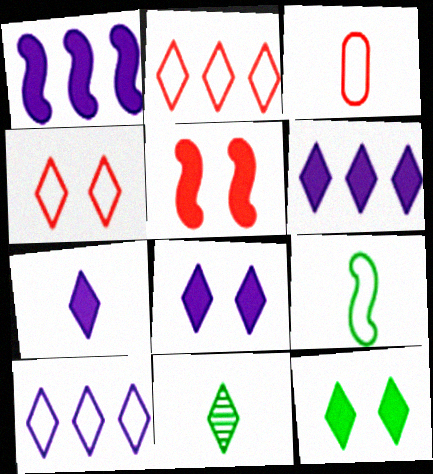[[2, 8, 11], 
[4, 6, 11], 
[6, 7, 8]]